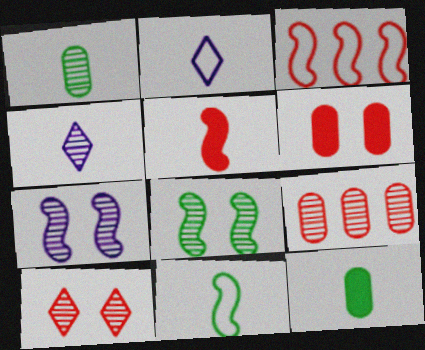[[1, 2, 5], 
[4, 8, 9]]